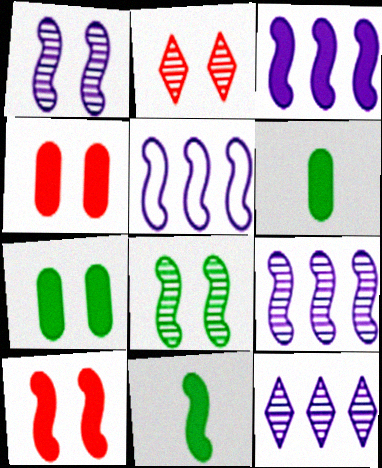[[2, 5, 6], 
[3, 5, 9], 
[3, 10, 11]]